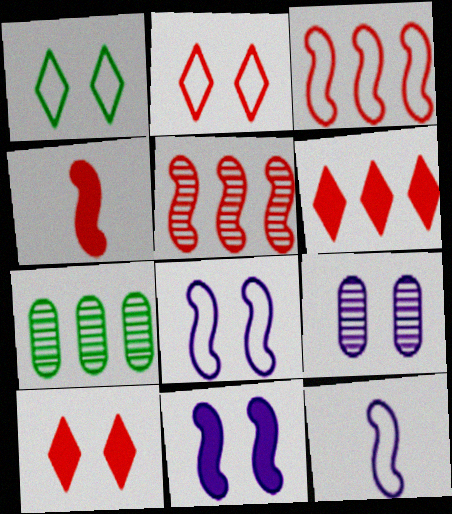[[7, 10, 12]]